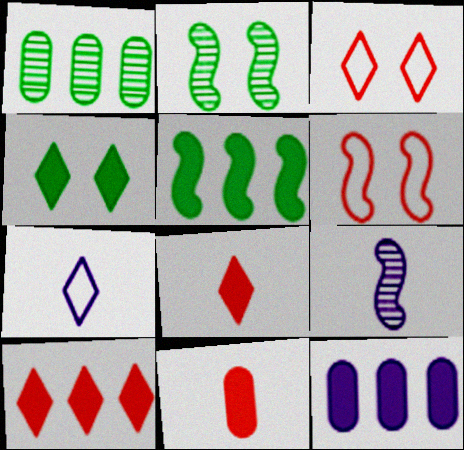[[5, 6, 9], 
[5, 10, 12]]